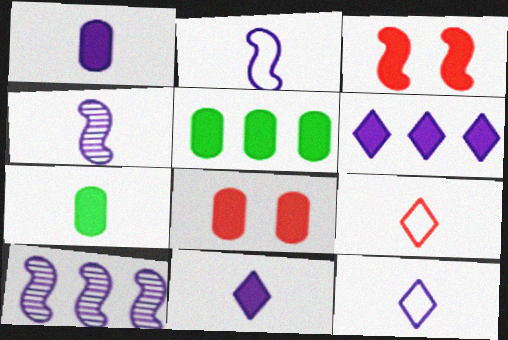[[1, 4, 12], 
[1, 5, 8], 
[3, 5, 11], 
[3, 6, 7], 
[4, 7, 9]]